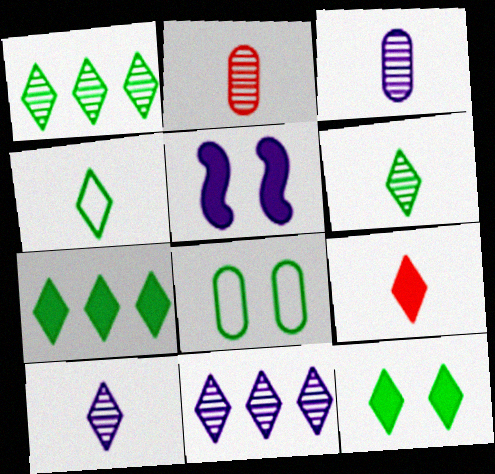[[1, 4, 12], 
[4, 9, 10]]